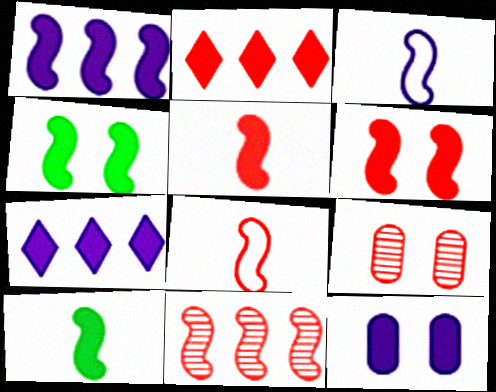[[1, 4, 5], 
[1, 6, 10], 
[2, 8, 9], 
[2, 10, 12], 
[3, 4, 11], 
[6, 8, 11]]